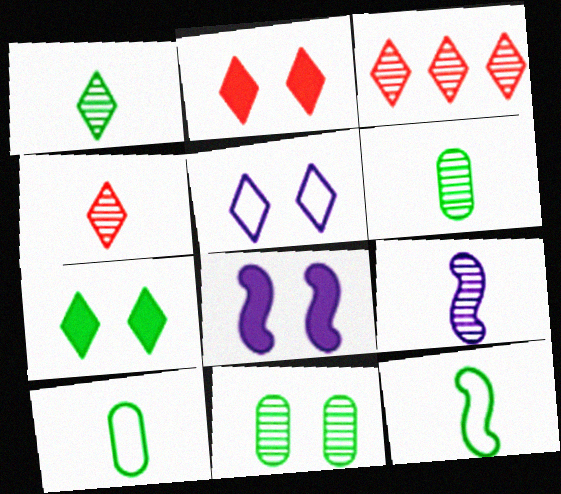[[3, 8, 10], 
[3, 9, 11], 
[4, 6, 9]]